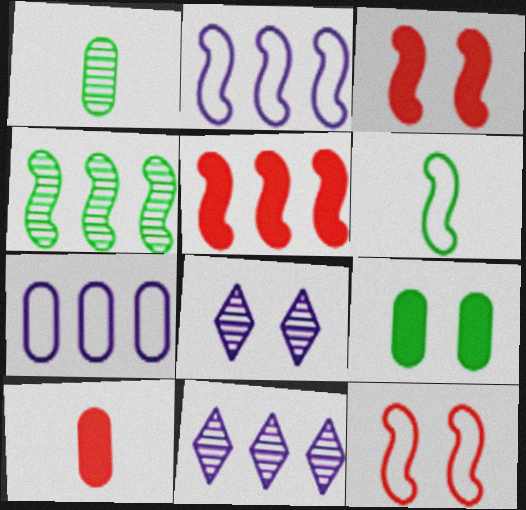[[2, 4, 5], 
[2, 6, 12], 
[8, 9, 12]]